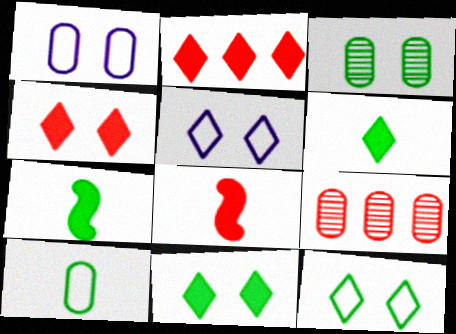[[5, 7, 9]]